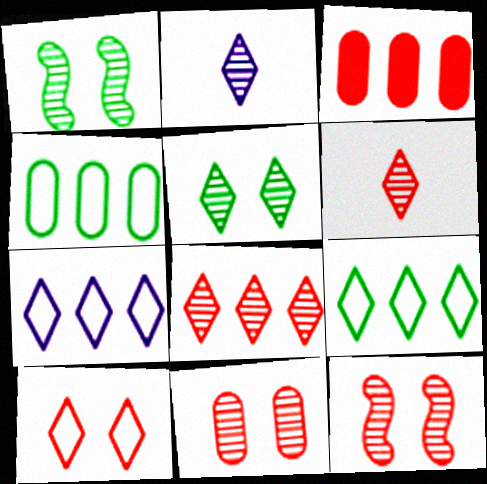[[2, 5, 8]]